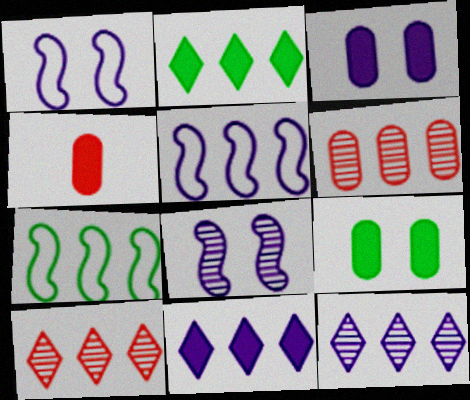[[2, 5, 6], 
[6, 7, 11]]